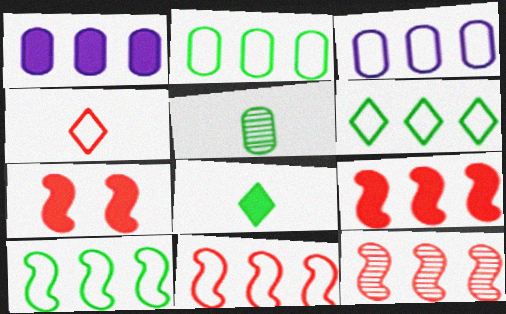[[1, 6, 12], 
[1, 7, 8], 
[2, 6, 10], 
[3, 6, 11], 
[9, 11, 12]]